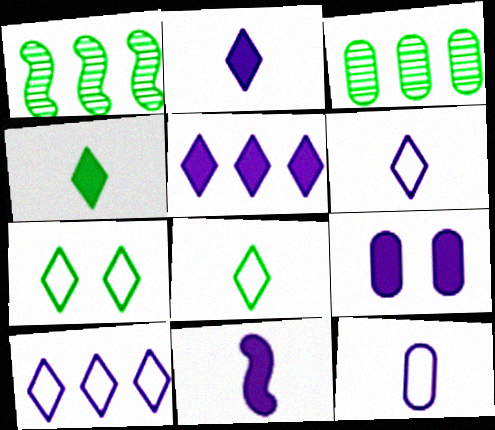[[5, 9, 11]]